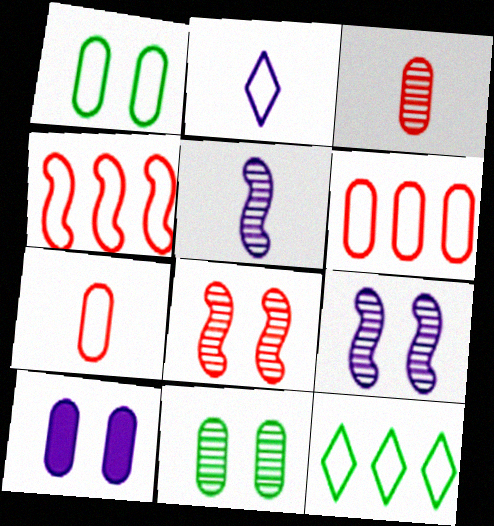[[1, 2, 4]]